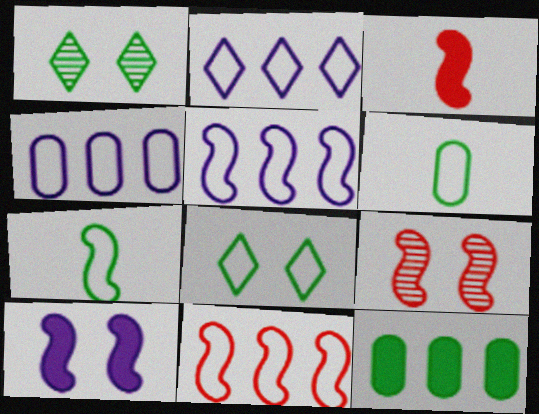[[1, 3, 4], 
[1, 7, 12], 
[2, 4, 5], 
[3, 9, 11]]